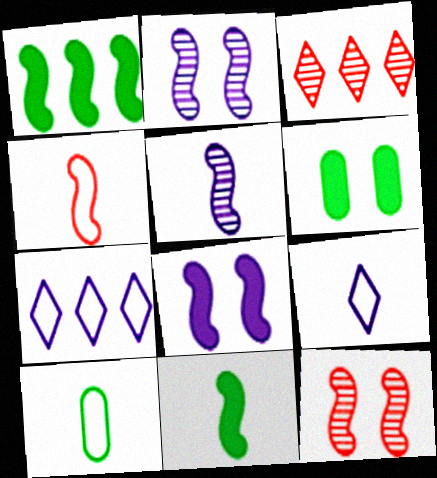[[1, 2, 4], 
[3, 8, 10], 
[4, 5, 11], 
[4, 9, 10]]